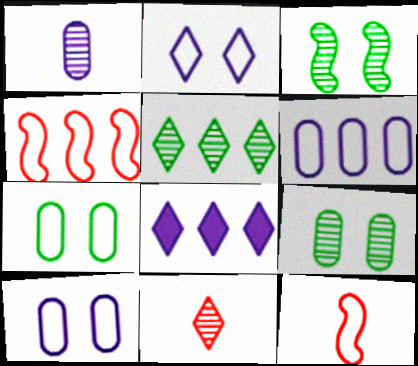[[8, 9, 12]]